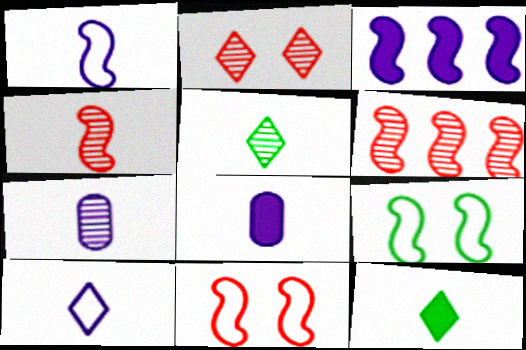[[3, 4, 9], 
[4, 5, 7]]